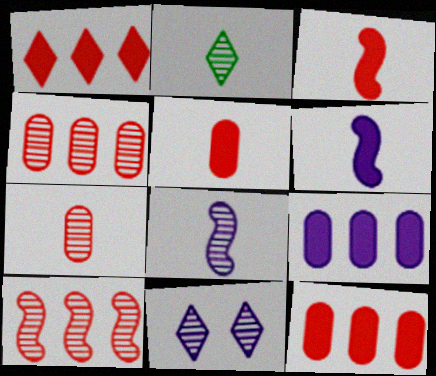[[2, 7, 8]]